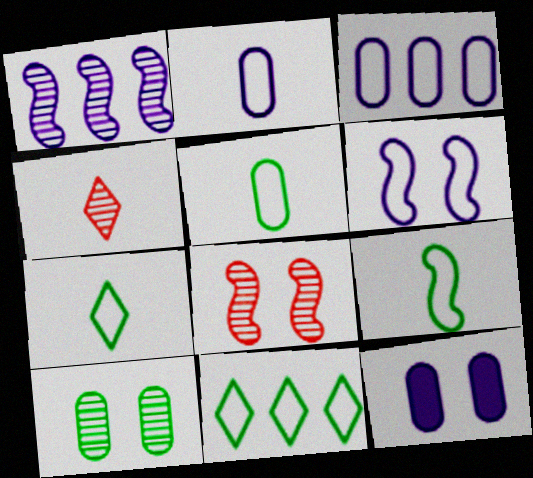[[1, 4, 10], 
[5, 7, 9]]